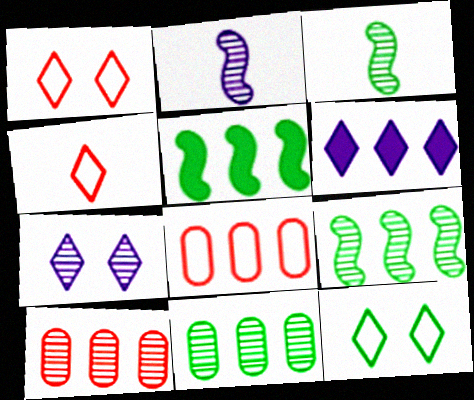[[3, 7, 10], 
[6, 8, 9]]